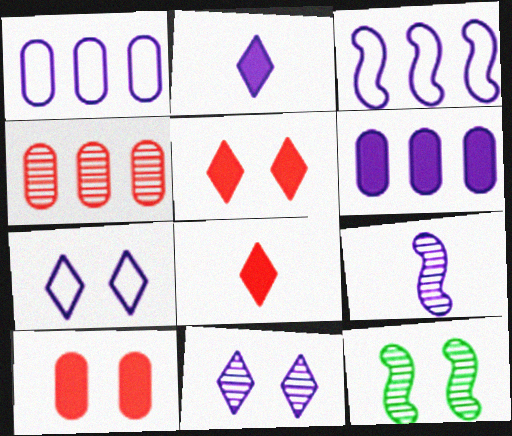[[1, 8, 12], 
[6, 7, 9], 
[7, 10, 12]]